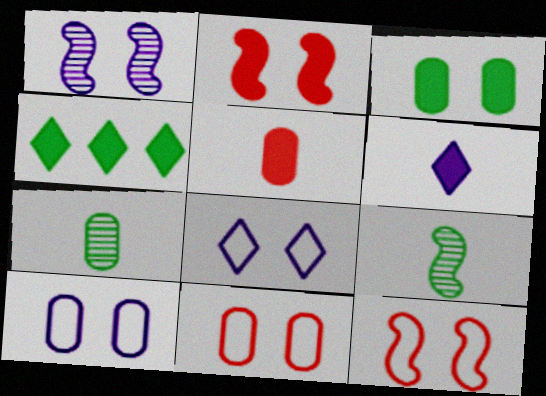[]